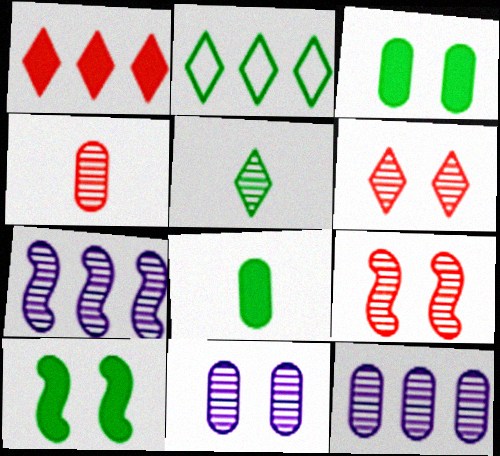[[5, 9, 12]]